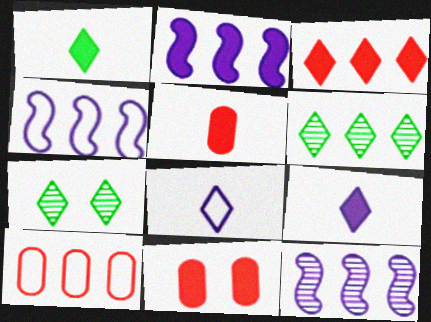[[1, 2, 11], 
[2, 4, 12], 
[2, 6, 10], 
[3, 7, 8], 
[4, 5, 7]]